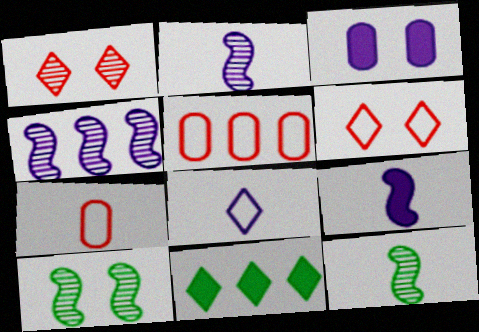[[1, 8, 11], 
[3, 4, 8], 
[3, 6, 10], 
[4, 5, 11]]